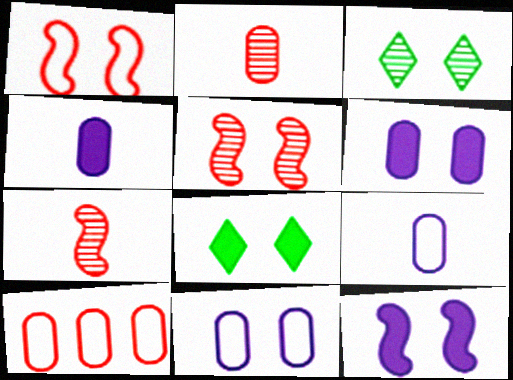[[1, 3, 6], 
[5, 8, 11]]